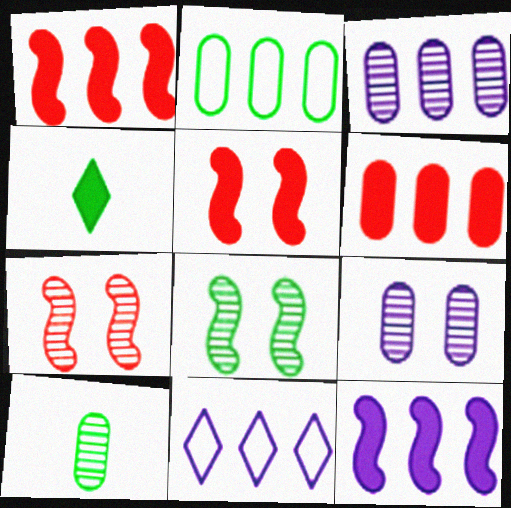[[2, 3, 6], 
[2, 4, 8], 
[3, 11, 12], 
[5, 10, 11]]